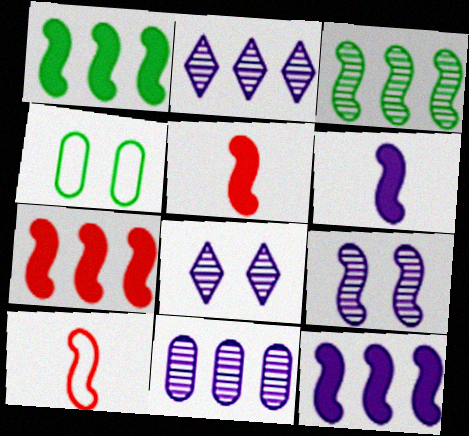[[1, 7, 12], 
[1, 9, 10], 
[2, 4, 5]]